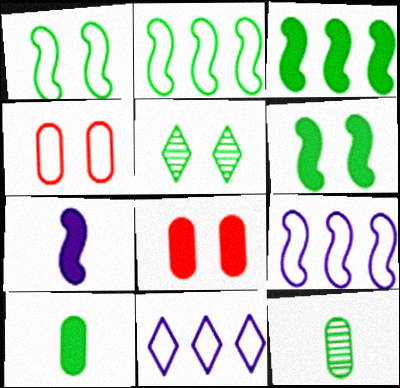[[2, 5, 10]]